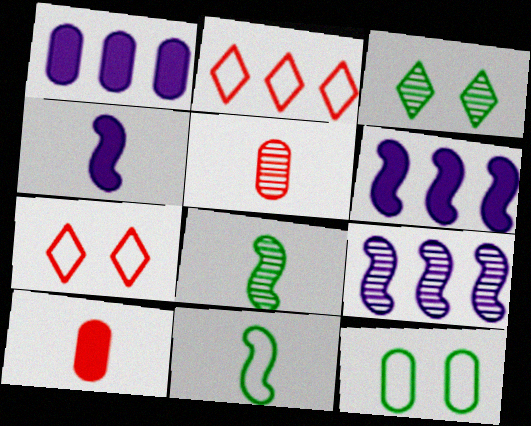[[1, 5, 12], 
[1, 7, 8], 
[3, 5, 9]]